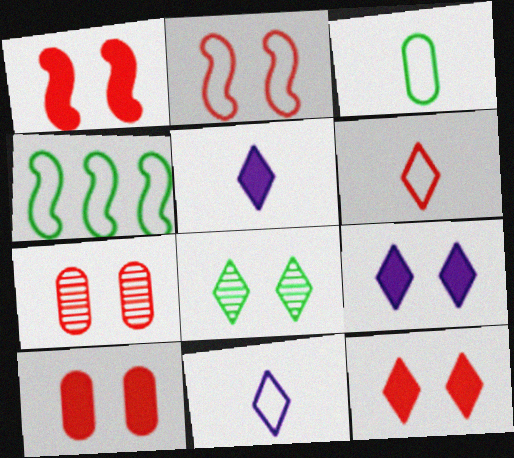[[1, 10, 12], 
[2, 7, 12], 
[4, 5, 7]]